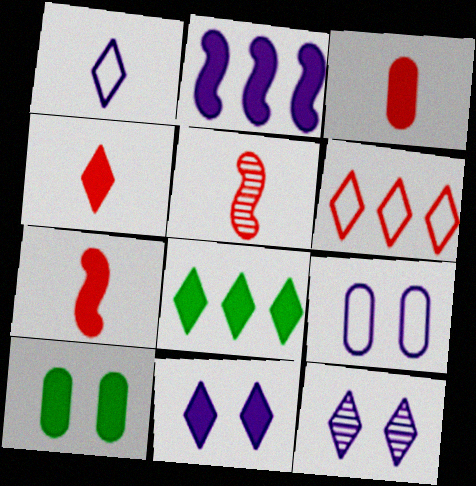[[2, 4, 10], 
[3, 4, 7], 
[4, 8, 11], 
[5, 8, 9]]